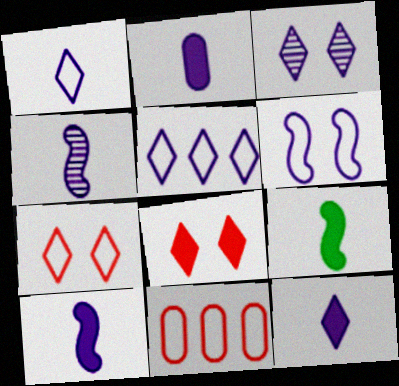[[1, 2, 4], 
[2, 10, 12], 
[3, 5, 12], 
[3, 9, 11]]